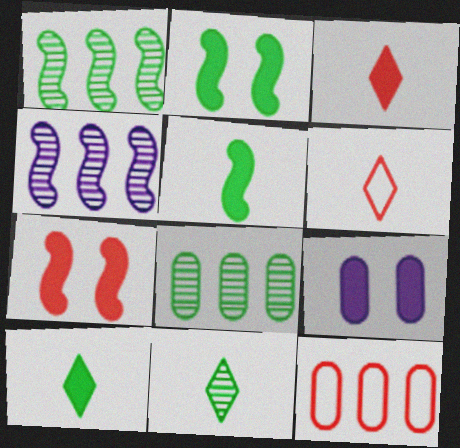[[1, 6, 9]]